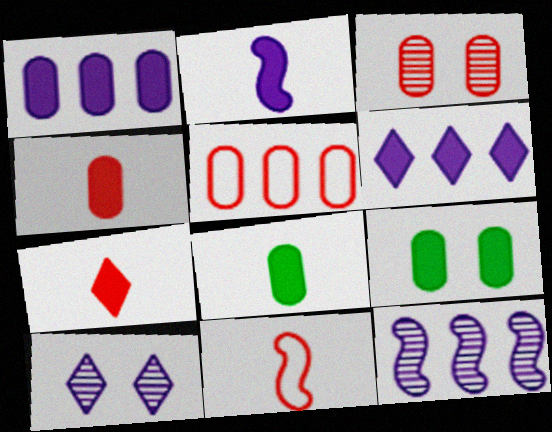[[1, 4, 9], 
[2, 7, 8], 
[3, 4, 5]]